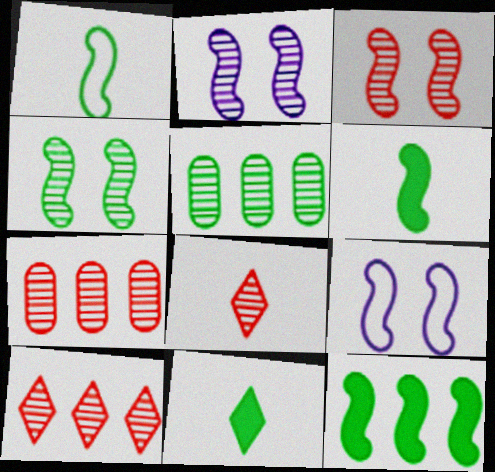[[1, 4, 12], 
[2, 3, 4], 
[2, 5, 8], 
[3, 7, 8], 
[7, 9, 11]]